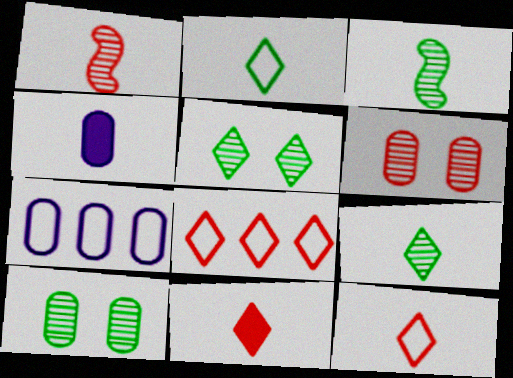[[1, 2, 4], 
[3, 4, 12]]